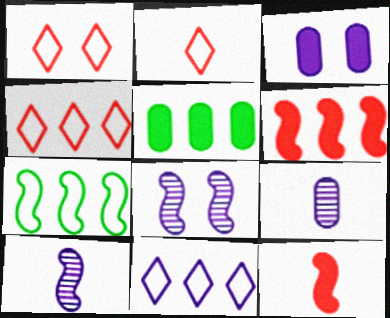[[1, 2, 4], 
[1, 5, 10], 
[2, 5, 8], 
[3, 10, 11], 
[7, 8, 12]]